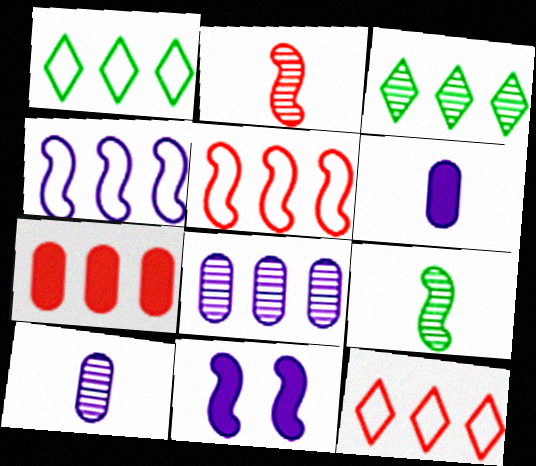[[3, 4, 7], 
[5, 9, 11]]